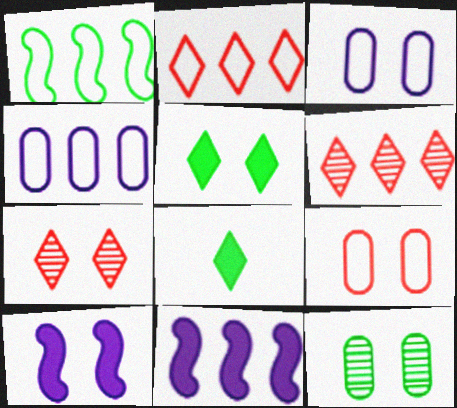[[1, 2, 4], 
[1, 8, 12]]